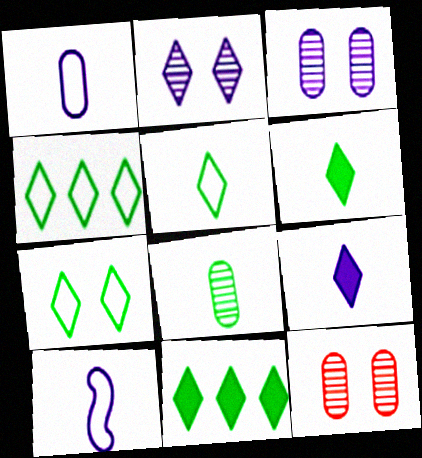[[4, 5, 7], 
[10, 11, 12]]